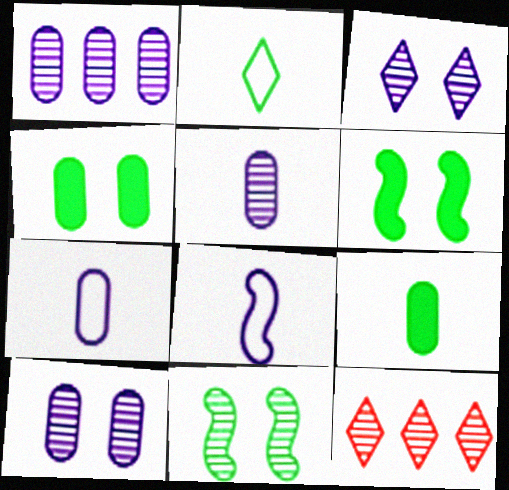[[1, 5, 10], 
[4, 8, 12], 
[5, 11, 12], 
[6, 7, 12]]